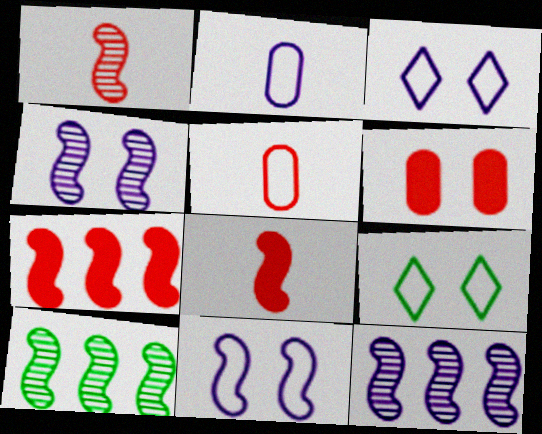[[1, 4, 10], 
[4, 6, 9], 
[8, 10, 11]]